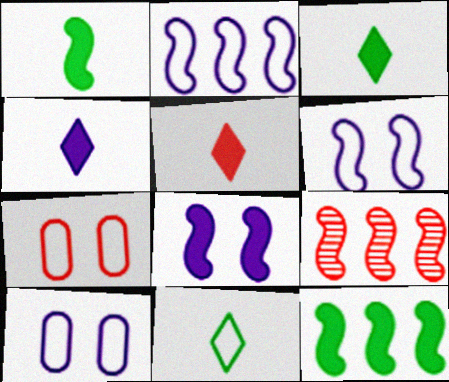[[1, 6, 9], 
[2, 7, 11], 
[2, 9, 12], 
[3, 4, 5], 
[3, 9, 10], 
[5, 7, 9]]